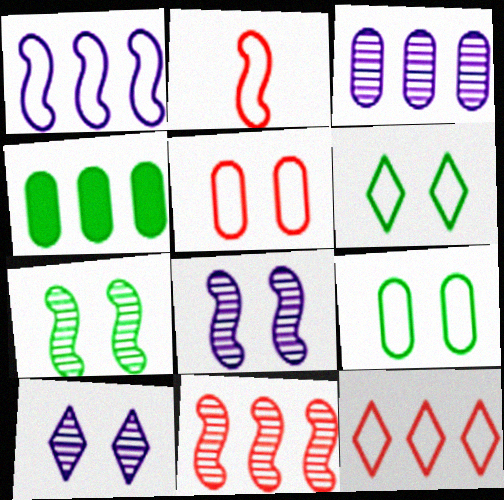[[2, 4, 10], 
[2, 5, 12]]